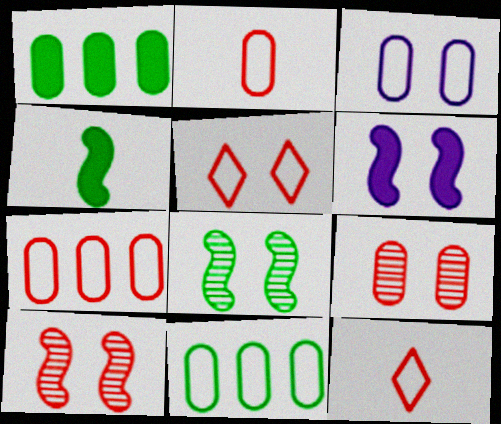[[2, 3, 11]]